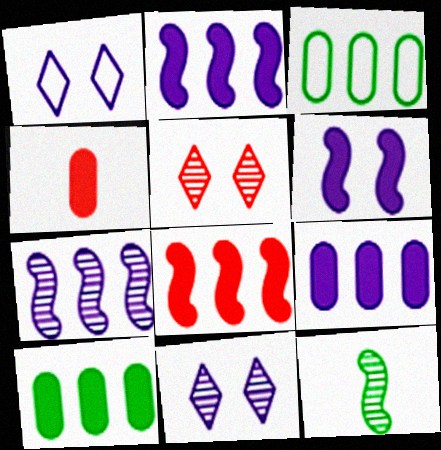[]